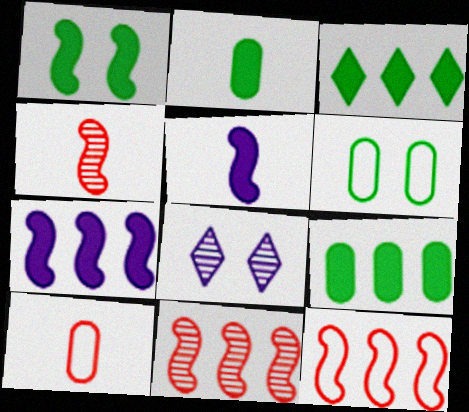[[1, 2, 3], 
[2, 8, 12]]